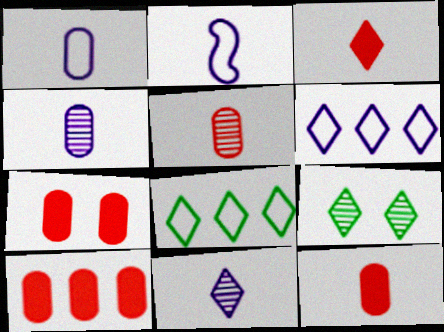[[2, 9, 10], 
[3, 6, 9], 
[7, 10, 12]]